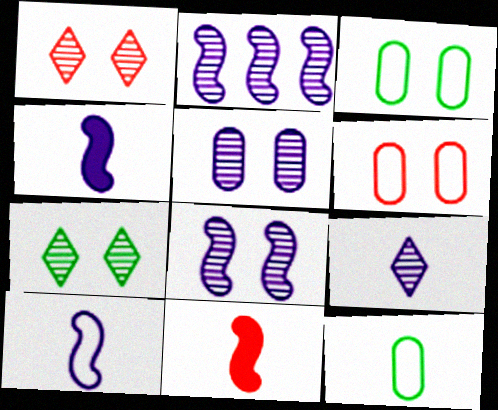[[2, 5, 9], 
[9, 11, 12]]